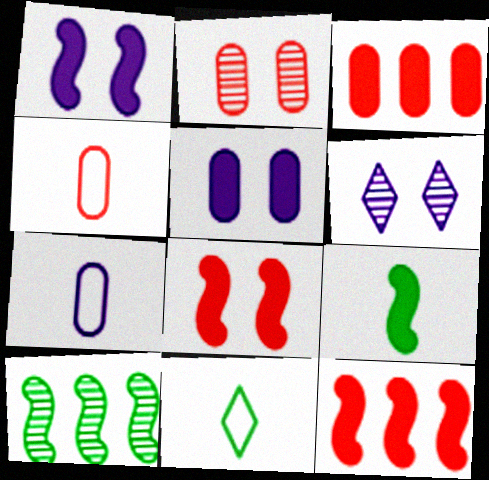[[1, 9, 12], 
[2, 3, 4]]